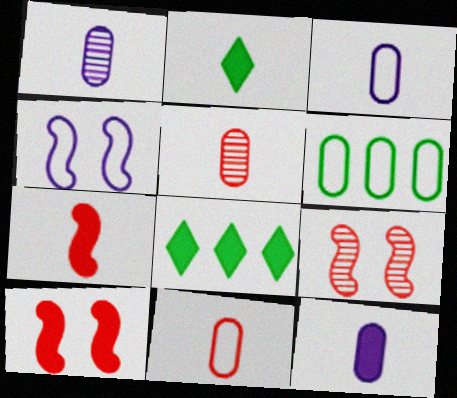[[1, 3, 12], 
[2, 7, 12], 
[3, 8, 9], 
[4, 5, 8], 
[8, 10, 12]]